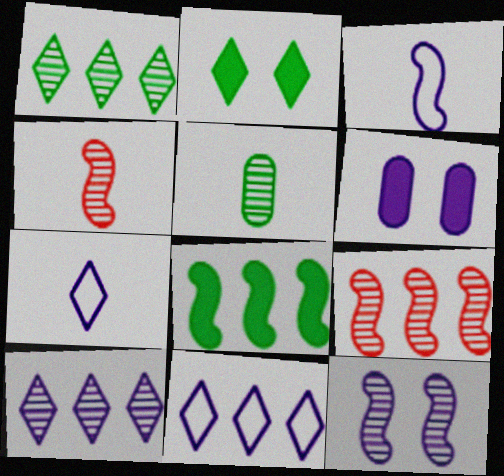[[3, 6, 10]]